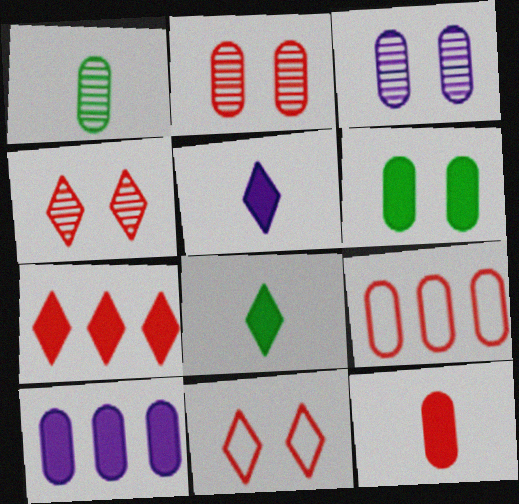[[2, 9, 12], 
[6, 10, 12]]